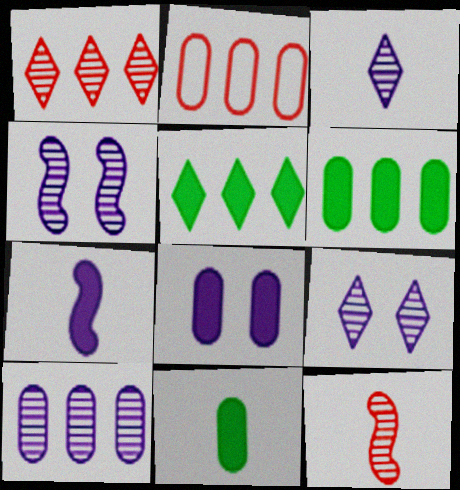[[2, 6, 10], 
[3, 4, 10]]